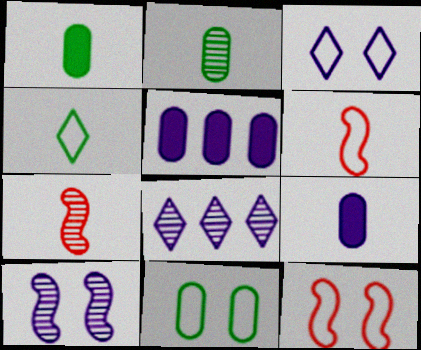[[1, 8, 12], 
[3, 11, 12], 
[4, 7, 9]]